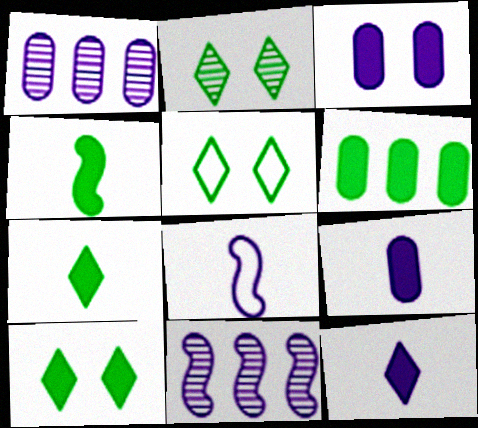[[2, 5, 10], 
[4, 6, 10]]